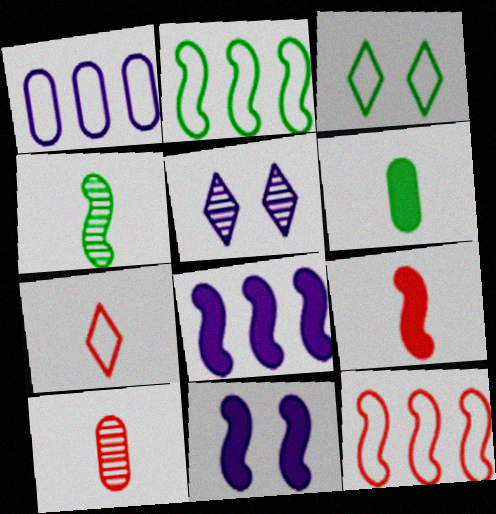[[3, 8, 10], 
[4, 11, 12], 
[5, 6, 12], 
[7, 9, 10]]